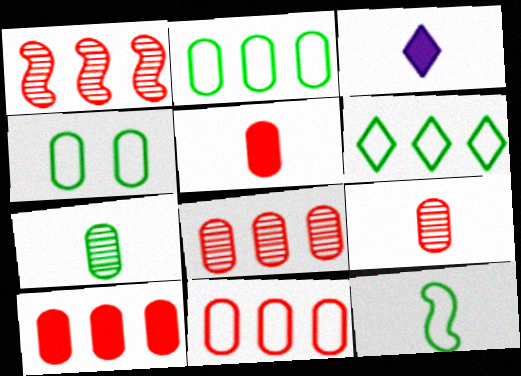[[1, 3, 4], 
[3, 9, 12], 
[4, 6, 12], 
[8, 10, 11]]